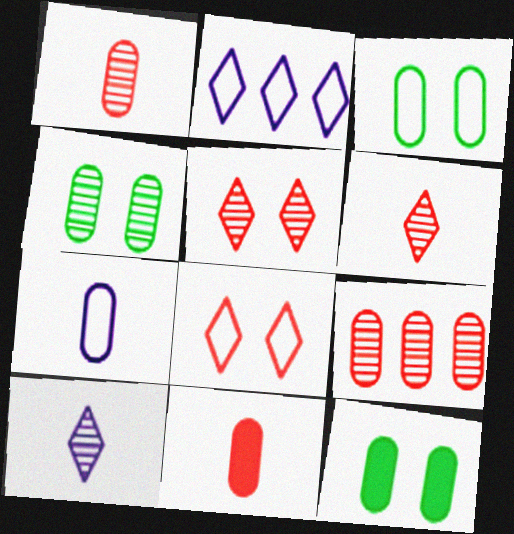[[3, 4, 12], 
[7, 9, 12]]